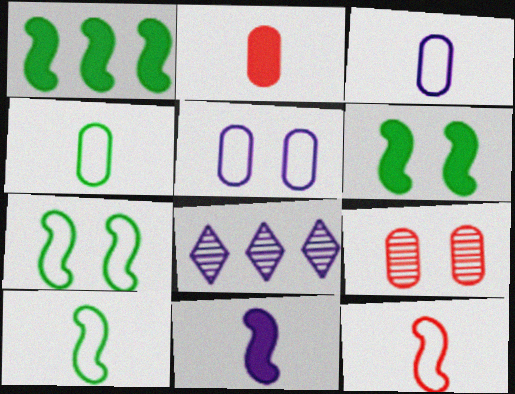[[2, 7, 8], 
[5, 8, 11]]